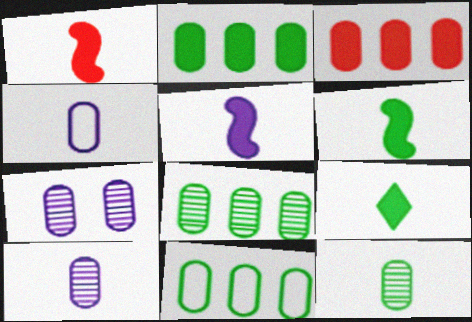[[1, 5, 6], 
[2, 8, 11]]